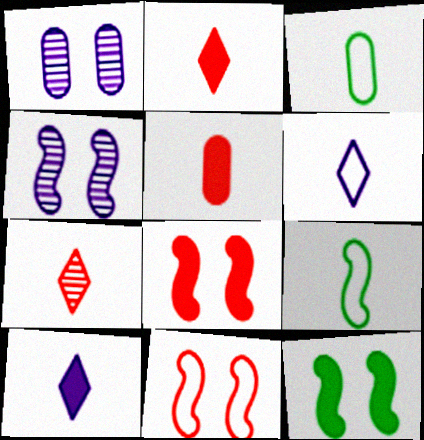[[4, 11, 12]]